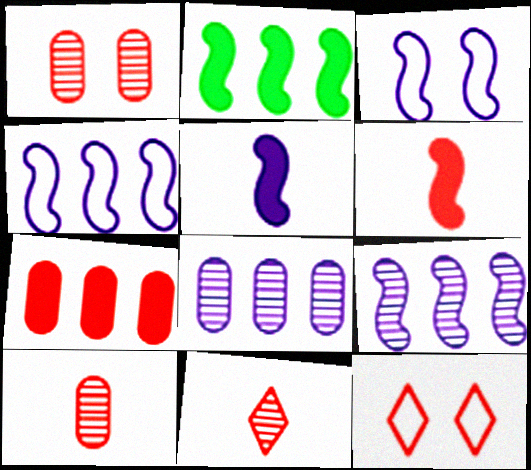[[3, 5, 9]]